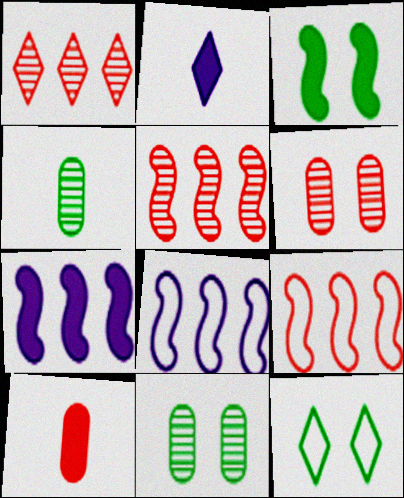[[1, 2, 12], 
[2, 9, 11], 
[3, 11, 12]]